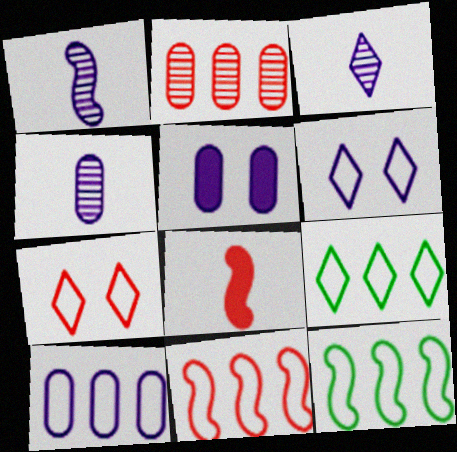[[1, 3, 4], 
[2, 7, 8], 
[4, 5, 10], 
[9, 10, 11]]